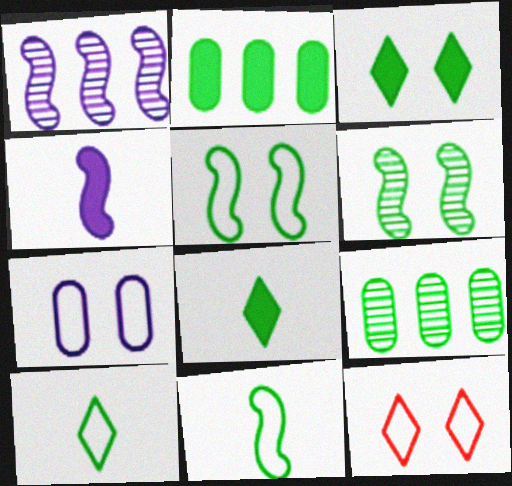[[2, 6, 10], 
[3, 9, 11], 
[4, 9, 12], 
[5, 7, 12], 
[5, 8, 9]]